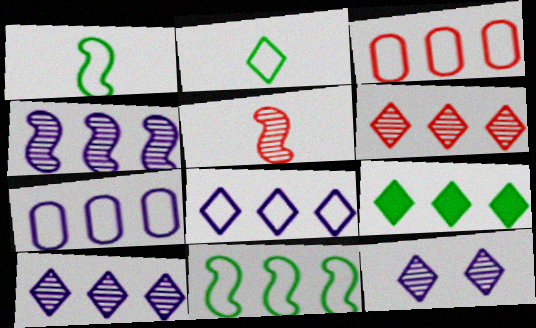[[3, 4, 9], 
[3, 8, 11], 
[6, 8, 9]]